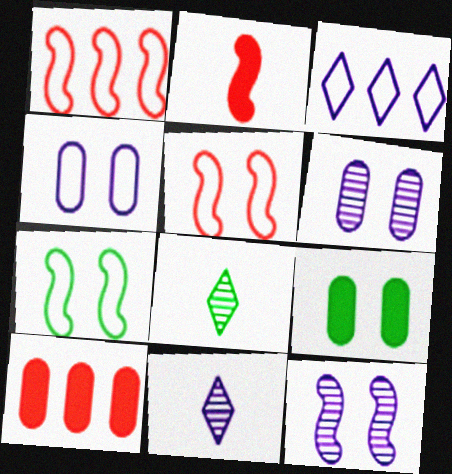[[1, 9, 11], 
[7, 10, 11]]